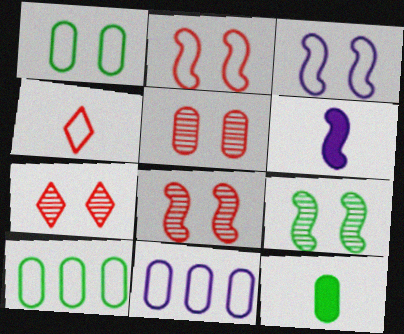[[3, 4, 10], 
[5, 7, 8], 
[5, 11, 12], 
[6, 7, 10]]